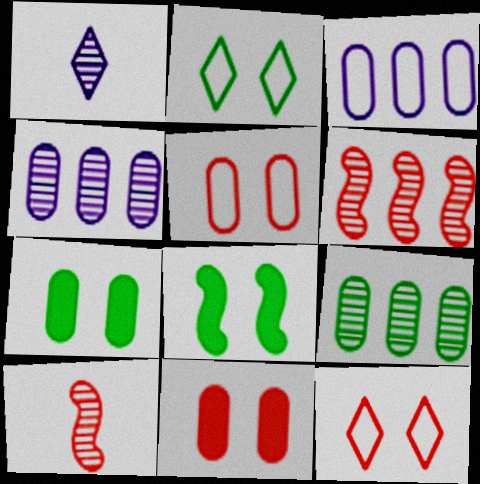[]